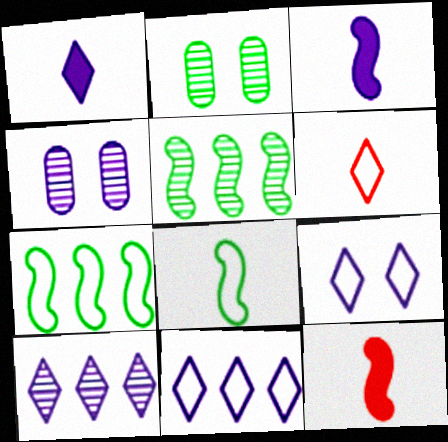[[1, 9, 10], 
[2, 11, 12], 
[3, 4, 11]]